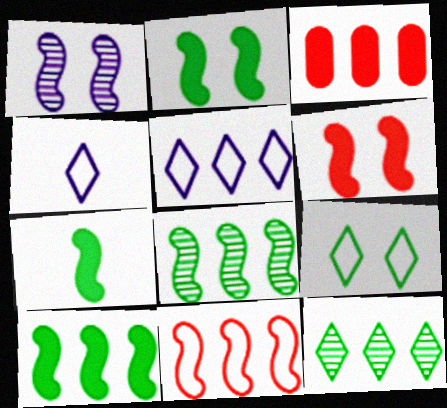[[1, 7, 11], 
[2, 7, 10], 
[3, 5, 8]]